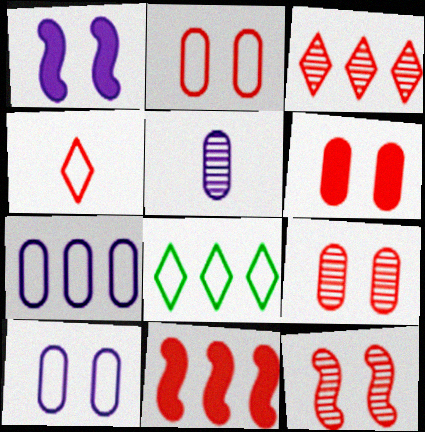[[2, 6, 9], 
[4, 9, 11]]